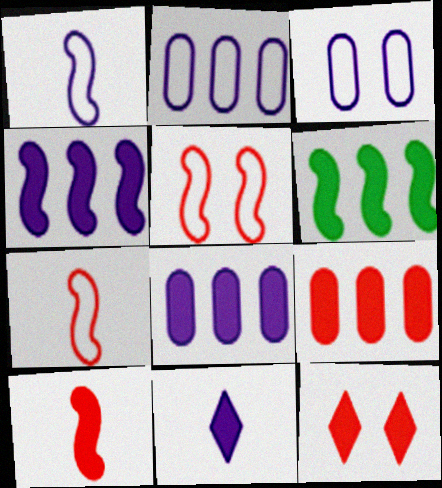[[9, 10, 12]]